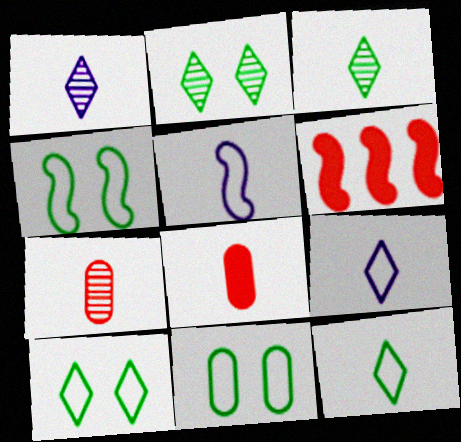[[1, 6, 11], 
[3, 5, 8], 
[4, 10, 11]]